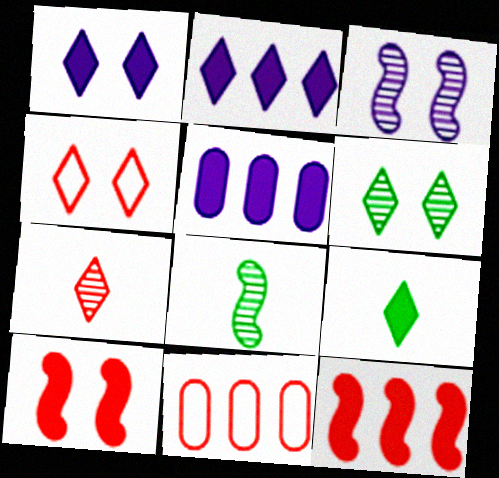[[1, 4, 6], 
[1, 8, 11], 
[3, 9, 11], 
[4, 5, 8], 
[5, 9, 10], 
[7, 10, 11]]